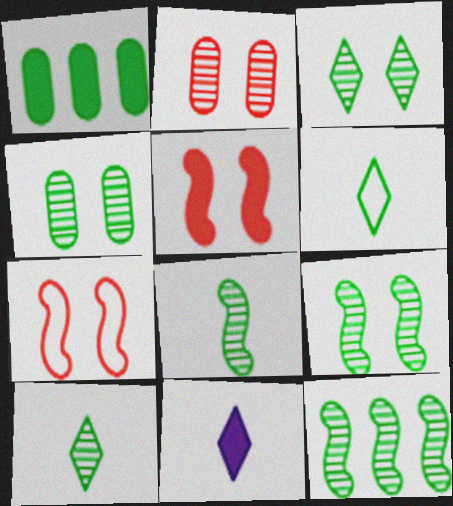[[1, 5, 11], 
[1, 6, 9], 
[3, 4, 9], 
[4, 10, 12], 
[8, 9, 12]]